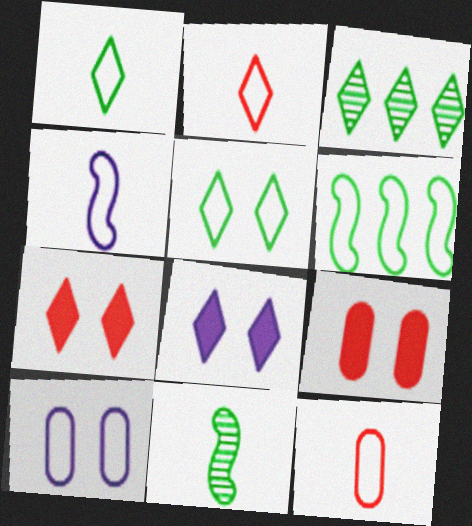[[1, 4, 12], 
[2, 3, 8], 
[2, 6, 10], 
[3, 4, 9]]